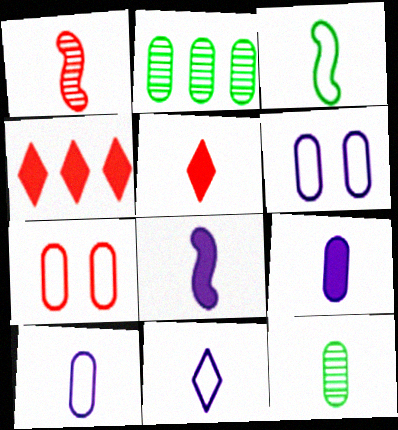[[1, 3, 8], 
[1, 4, 7], 
[2, 7, 9]]